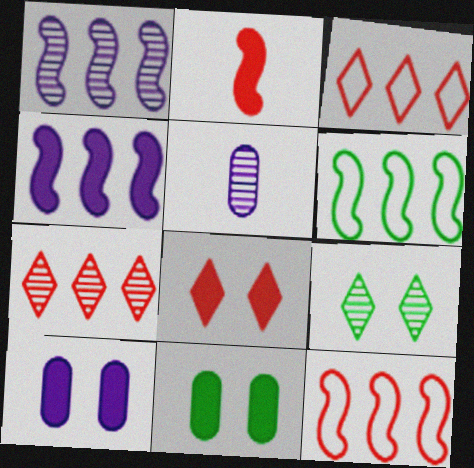[[5, 6, 8]]